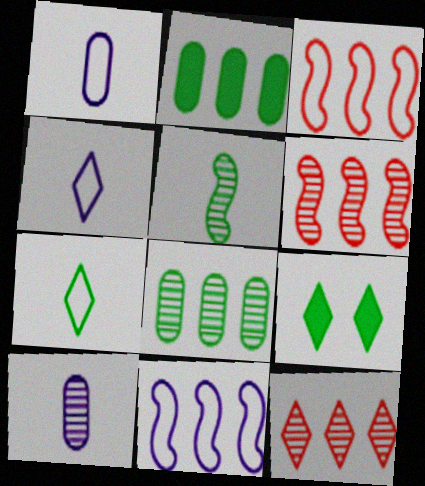[[1, 6, 9], 
[2, 11, 12], 
[3, 9, 10], 
[4, 9, 12]]